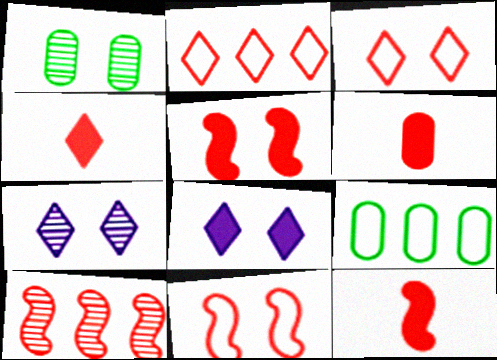[[1, 8, 11], 
[3, 6, 10], 
[4, 6, 12], 
[7, 9, 12], 
[10, 11, 12]]